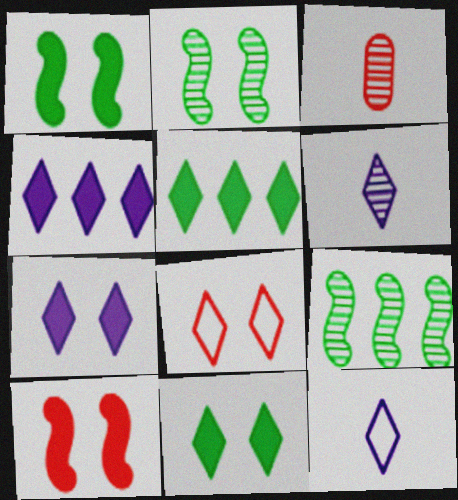[[5, 6, 8]]